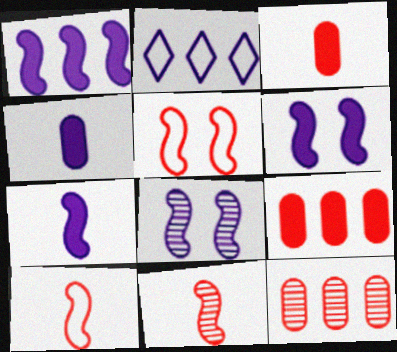[[1, 6, 7], 
[2, 4, 8]]